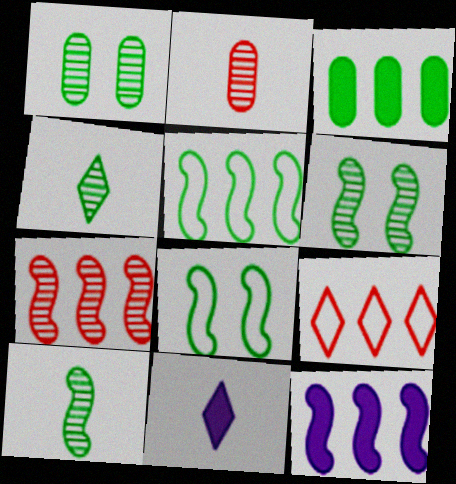[[3, 4, 8], 
[5, 7, 12]]